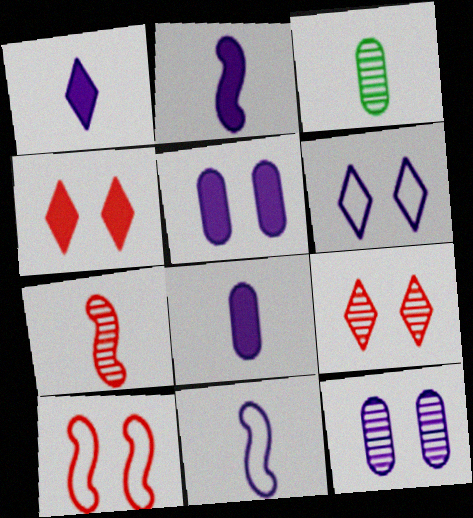[[1, 2, 8]]